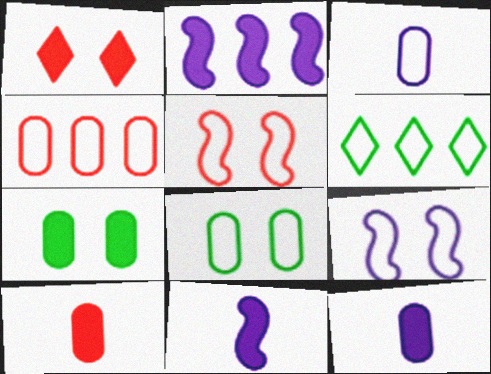[[3, 4, 8], 
[3, 5, 6]]